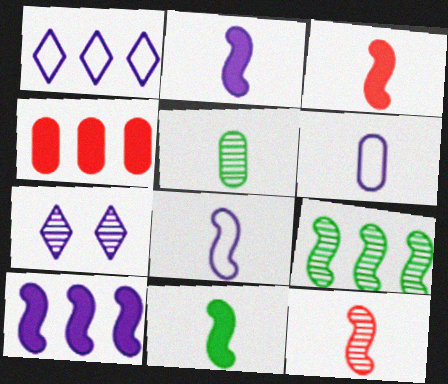[[1, 4, 9], 
[2, 3, 11], 
[6, 7, 10], 
[8, 11, 12]]